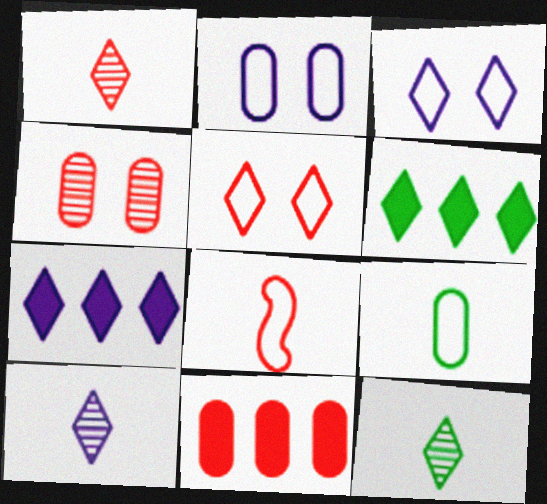[[1, 3, 6], 
[1, 10, 12], 
[3, 7, 10], 
[5, 6, 10], 
[5, 7, 12]]